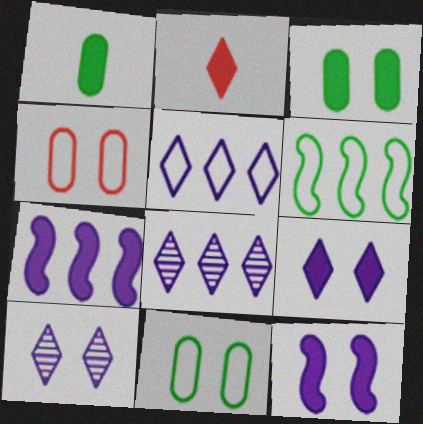[[2, 3, 7]]